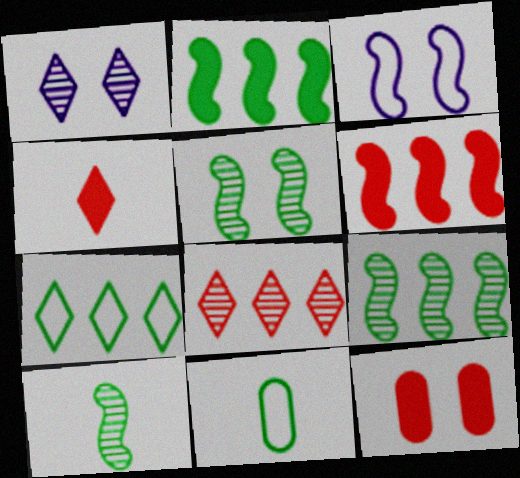[[1, 4, 7], 
[1, 6, 11], 
[3, 6, 10], 
[4, 6, 12], 
[5, 9, 10]]